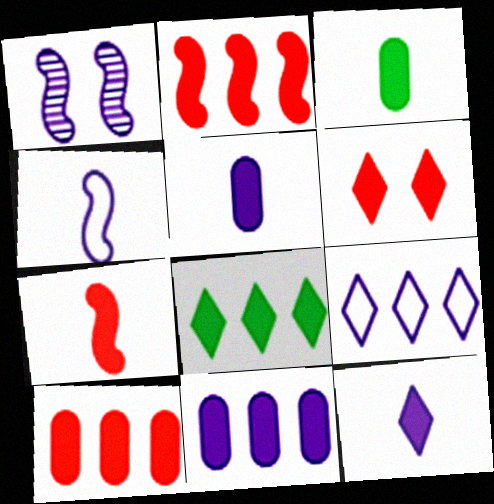[[1, 5, 9], 
[2, 8, 11], 
[3, 7, 12], 
[6, 7, 10], 
[6, 8, 12]]